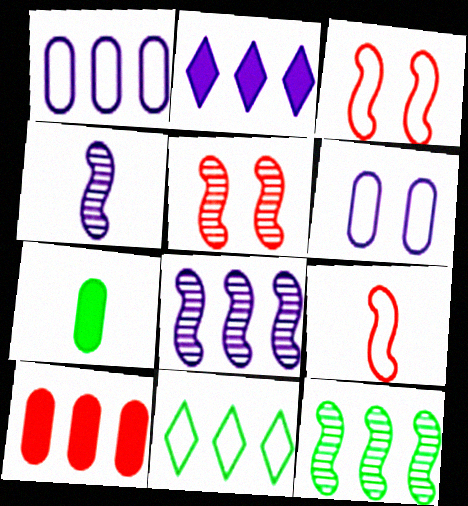[[1, 2, 8], 
[2, 4, 6], 
[4, 5, 12], 
[6, 9, 11], 
[8, 10, 11]]